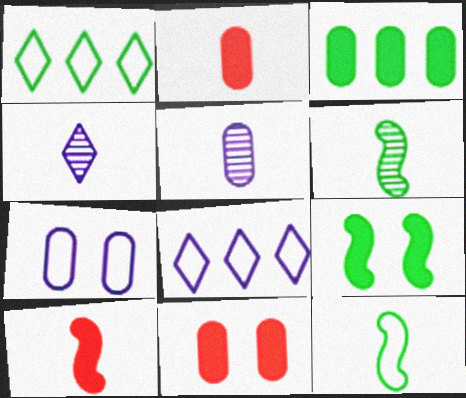[[2, 4, 12], 
[6, 8, 11]]